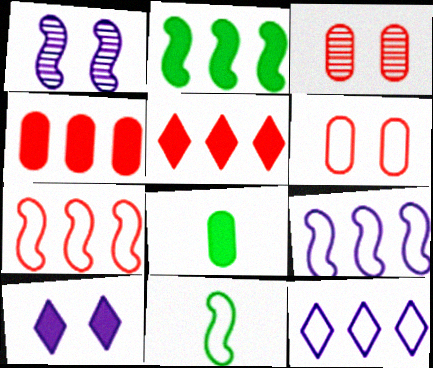[[6, 11, 12]]